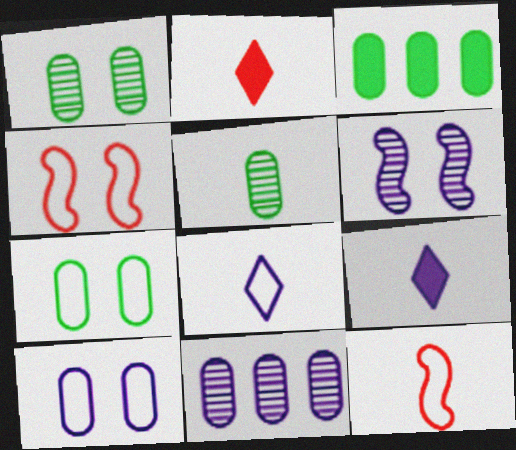[[3, 5, 7], 
[5, 9, 12]]